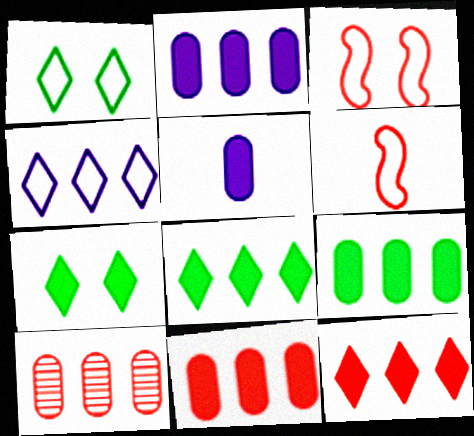[[2, 9, 11]]